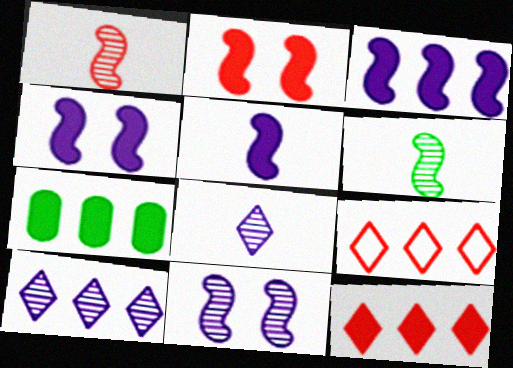[[3, 4, 5], 
[3, 7, 12]]